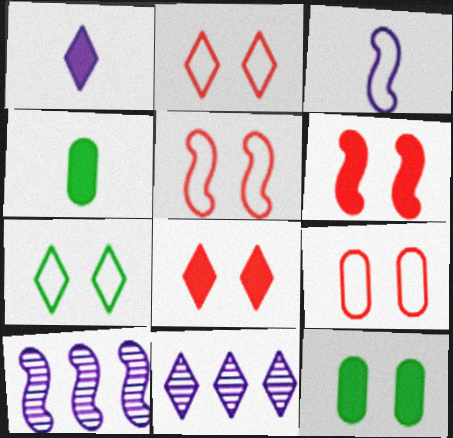[[2, 4, 10], 
[2, 5, 9], 
[4, 5, 11]]